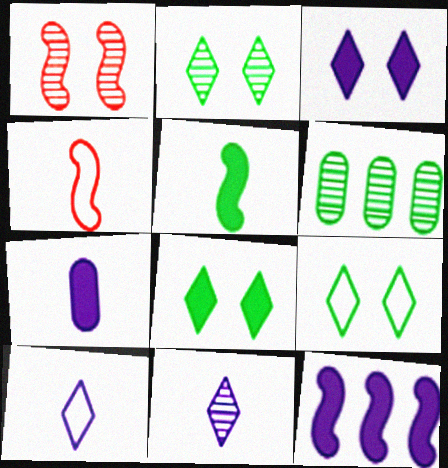[[1, 6, 11], 
[2, 8, 9], 
[3, 4, 6], 
[3, 7, 12], 
[5, 6, 9]]